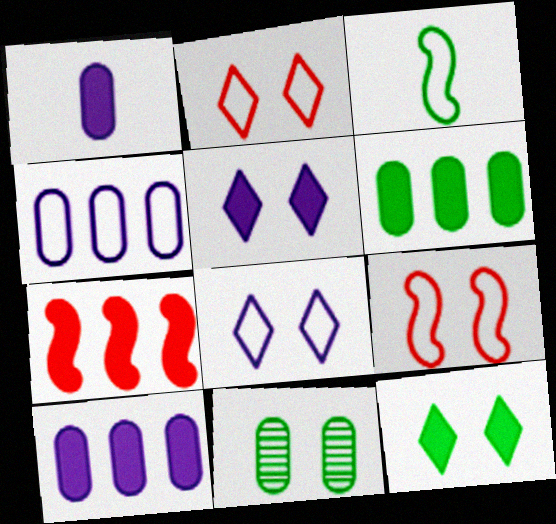[[1, 7, 12], 
[2, 3, 4], 
[5, 9, 11]]